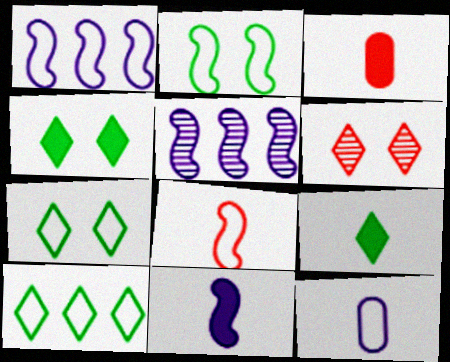[[1, 2, 8], 
[3, 5, 7], 
[3, 9, 11]]